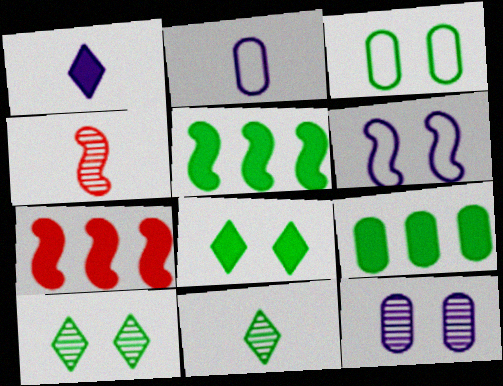[[2, 7, 10], 
[3, 5, 11], 
[4, 5, 6]]